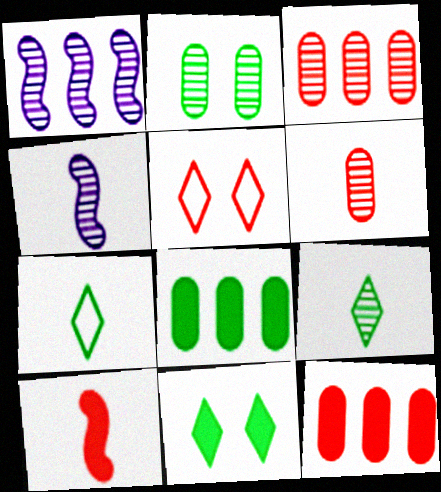[[3, 5, 10], 
[4, 5, 8], 
[4, 6, 9]]